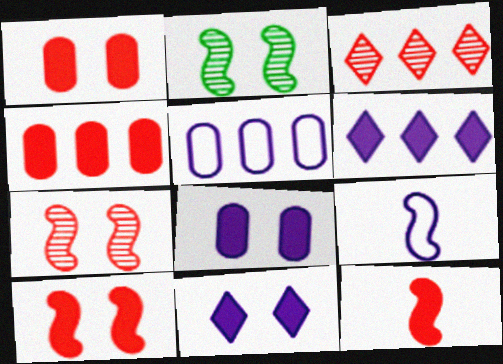[]